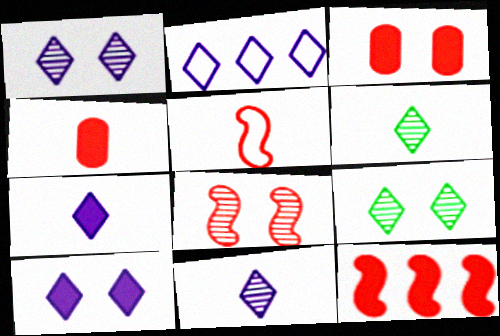[[1, 2, 7], 
[2, 10, 11], 
[5, 8, 12]]